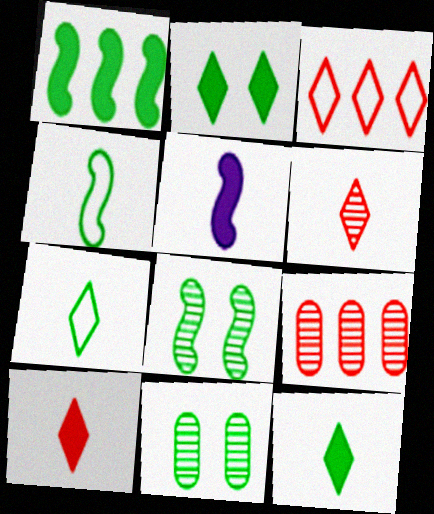[[1, 4, 8], 
[1, 7, 11], 
[3, 5, 11]]